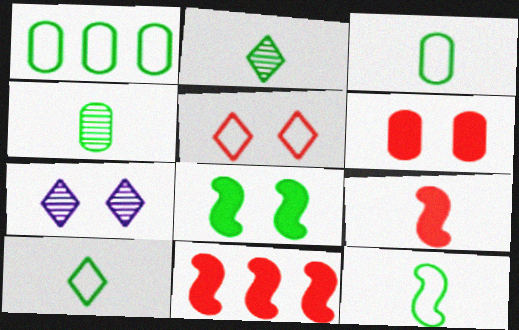[[1, 2, 8], 
[1, 7, 9], 
[3, 7, 11], 
[3, 10, 12]]